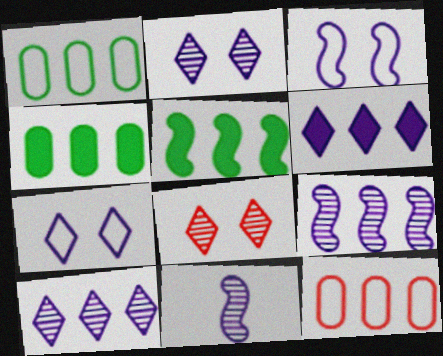[[5, 10, 12]]